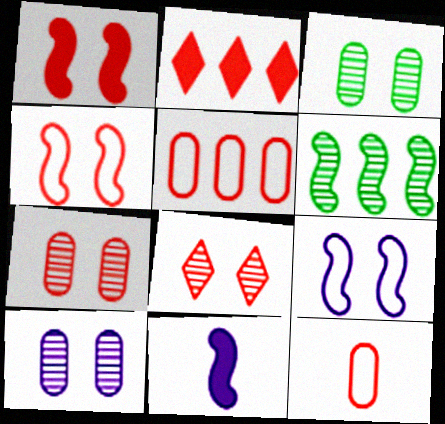[[3, 7, 10], 
[4, 6, 11]]